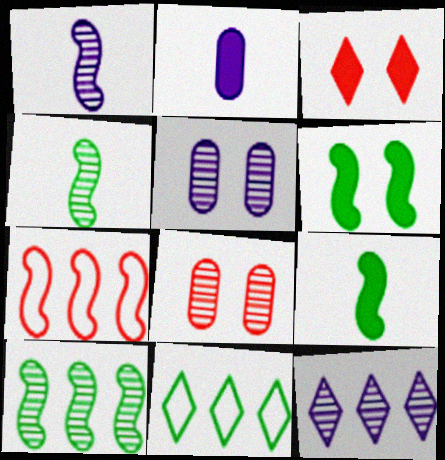[[1, 5, 12], 
[1, 6, 7], 
[4, 8, 12]]